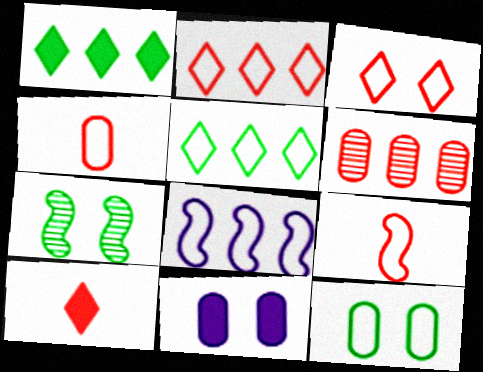[[1, 6, 8], 
[3, 7, 11]]